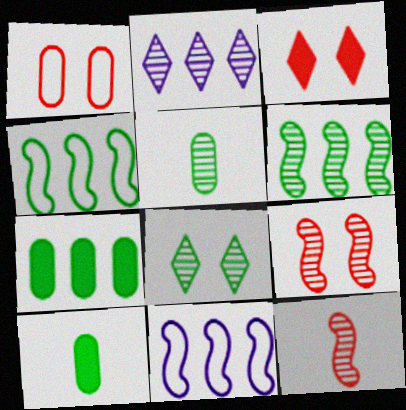[[1, 3, 9], 
[2, 5, 9], 
[3, 5, 11], 
[4, 8, 10], 
[5, 6, 8]]